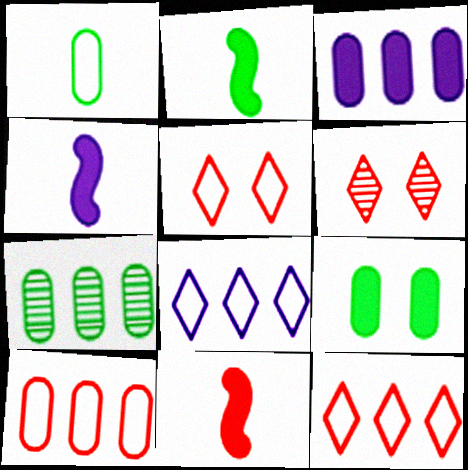[[1, 7, 9], 
[2, 4, 11], 
[3, 7, 10], 
[4, 5, 7], 
[6, 10, 11]]